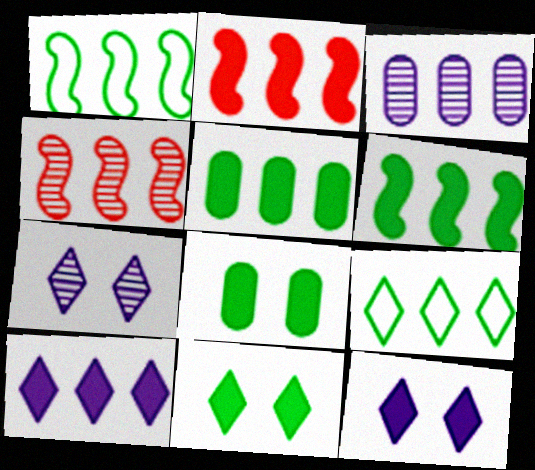[[2, 3, 9], 
[2, 5, 10]]